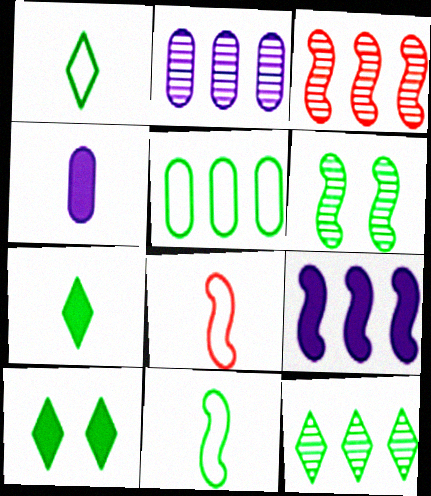[[1, 10, 12], 
[2, 3, 12], 
[2, 8, 10], 
[5, 6, 7], 
[6, 8, 9]]